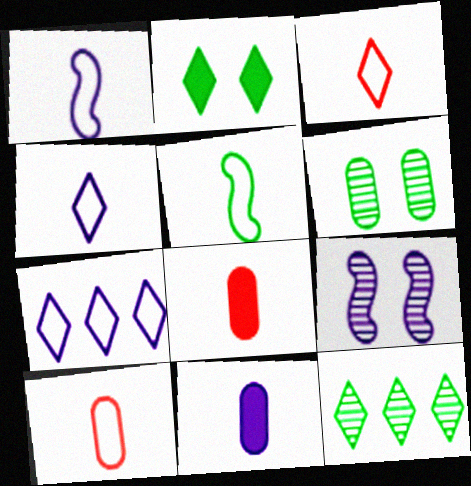[[4, 5, 10], 
[7, 9, 11]]